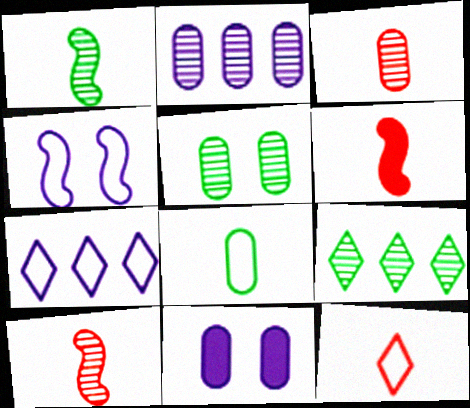[[1, 5, 9], 
[2, 3, 5], 
[3, 6, 12], 
[5, 6, 7]]